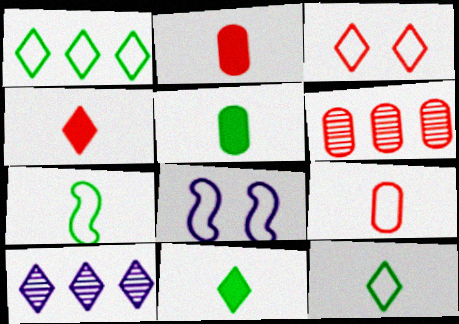[[1, 8, 9], 
[3, 10, 11], 
[6, 8, 11]]